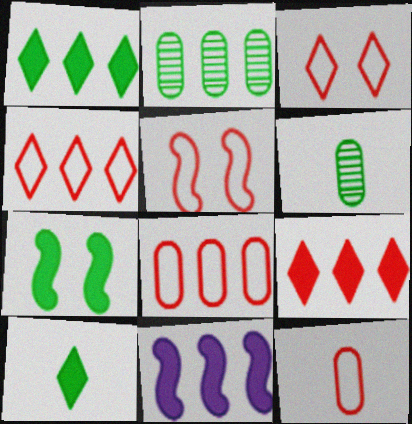[[2, 4, 11], 
[3, 6, 11], 
[4, 5, 12]]